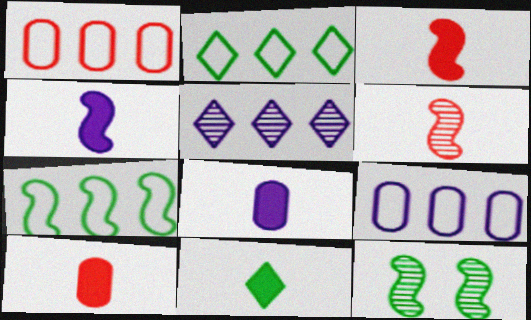[[3, 8, 11], 
[4, 10, 11]]